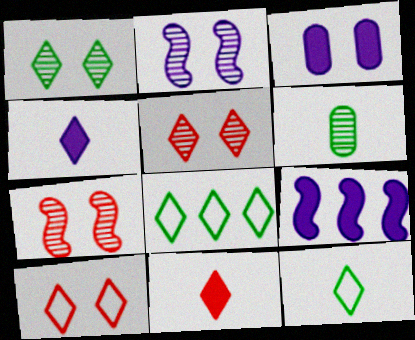[[3, 4, 9], 
[4, 5, 8], 
[6, 9, 10]]